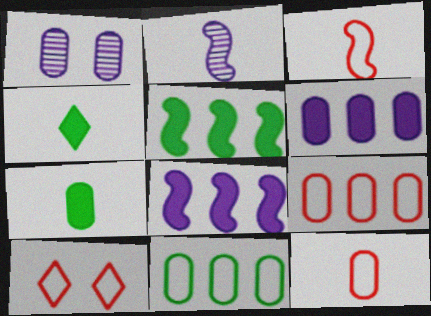[[1, 7, 9], 
[2, 4, 12], 
[3, 9, 10]]